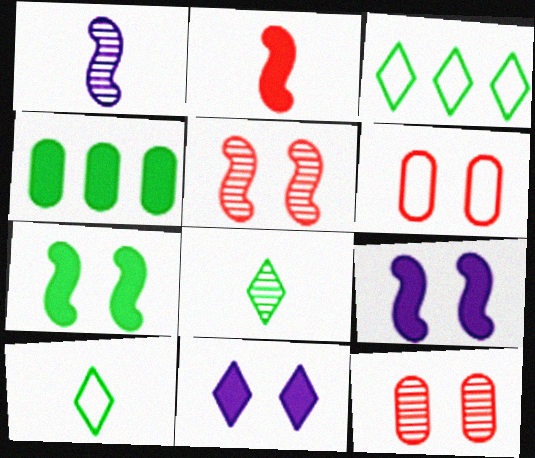[[2, 4, 11]]